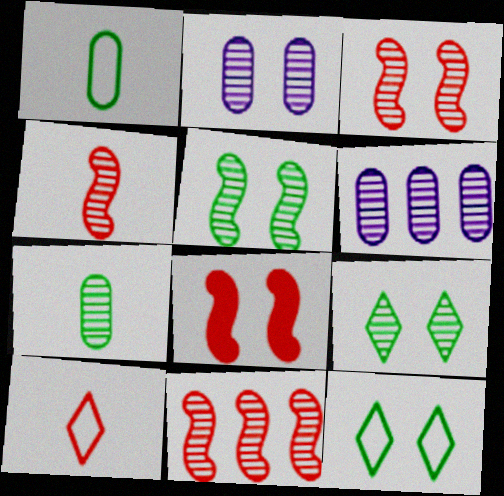[[2, 3, 9], 
[2, 8, 12], 
[3, 4, 11], 
[4, 6, 9]]